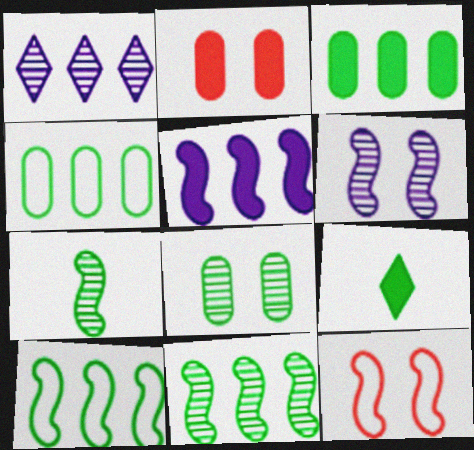[[2, 5, 9], 
[5, 7, 12], 
[8, 9, 10]]